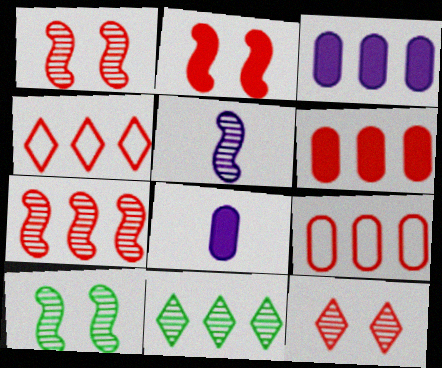[[4, 6, 7], 
[4, 8, 10], 
[5, 7, 10]]